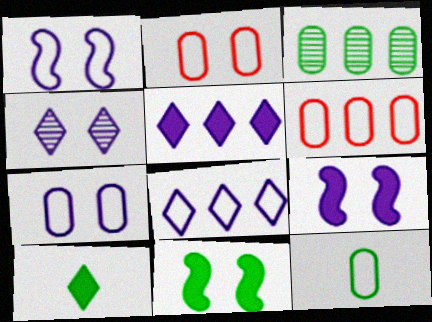[[2, 4, 11], 
[4, 7, 9], 
[6, 7, 12]]